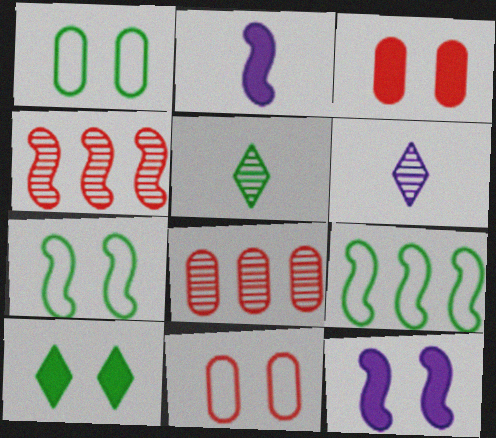[[2, 4, 7], 
[3, 6, 9], 
[3, 10, 12]]